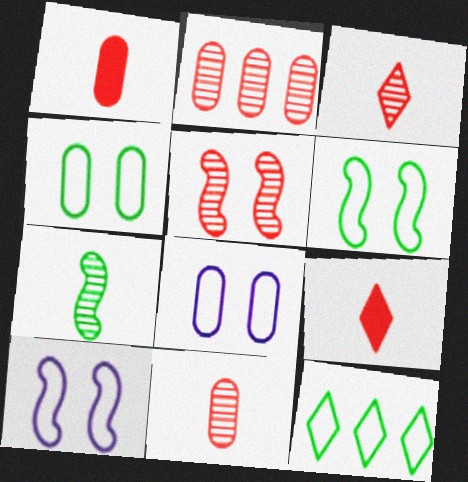[[2, 3, 5]]